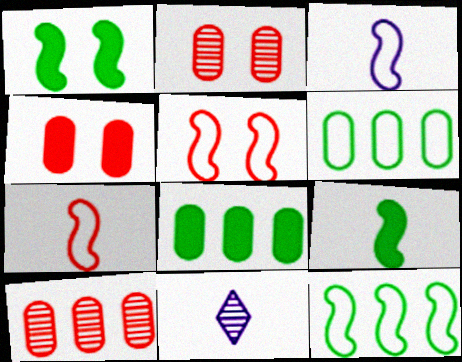[[3, 5, 12], 
[4, 11, 12], 
[5, 8, 11]]